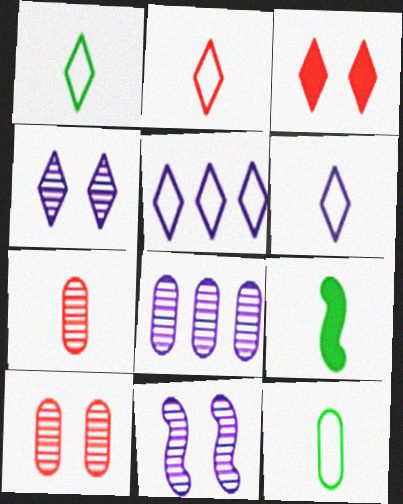[[1, 2, 6], 
[5, 9, 10], 
[6, 7, 9]]